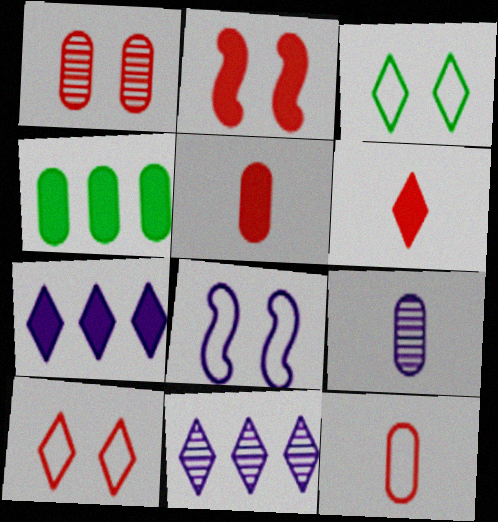[[1, 2, 10], 
[3, 6, 11], 
[7, 8, 9]]